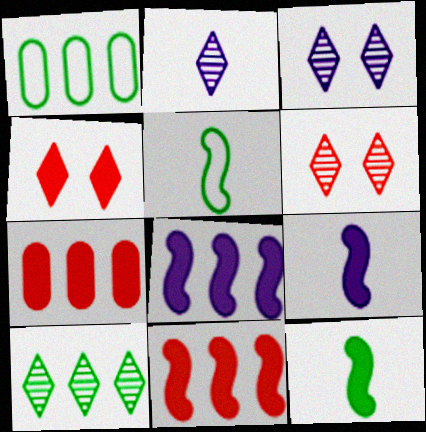[[1, 6, 9], 
[2, 6, 10], 
[3, 5, 7]]